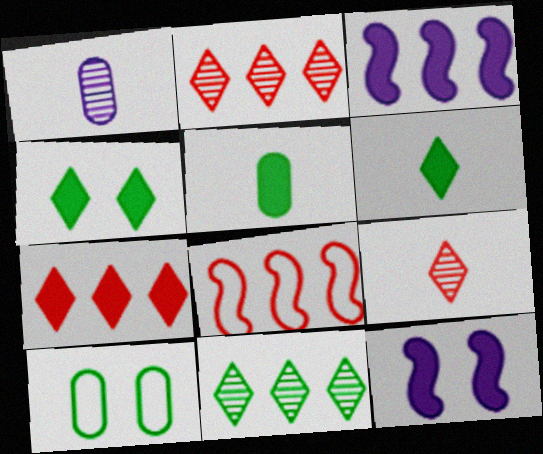[[1, 4, 8], 
[3, 9, 10], 
[5, 7, 12]]